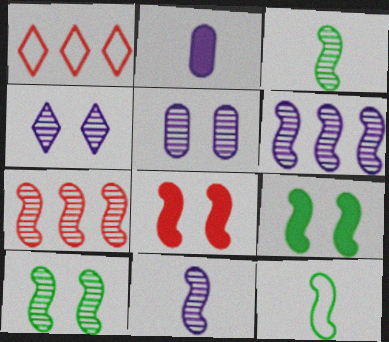[[1, 2, 10], 
[6, 8, 12], 
[7, 10, 11]]